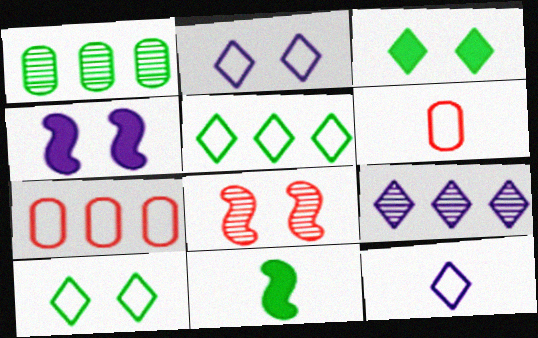[[1, 10, 11]]